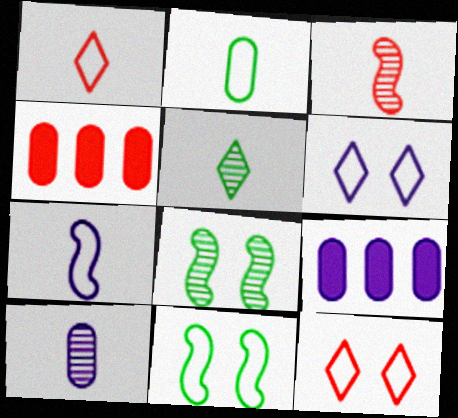[[1, 2, 7], 
[1, 8, 9], 
[3, 4, 12], 
[3, 5, 10]]